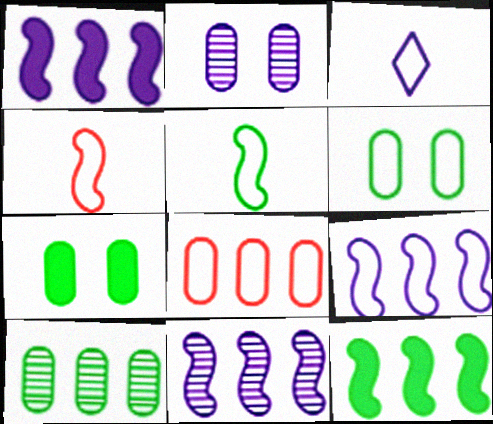[[1, 2, 3], 
[1, 9, 11]]